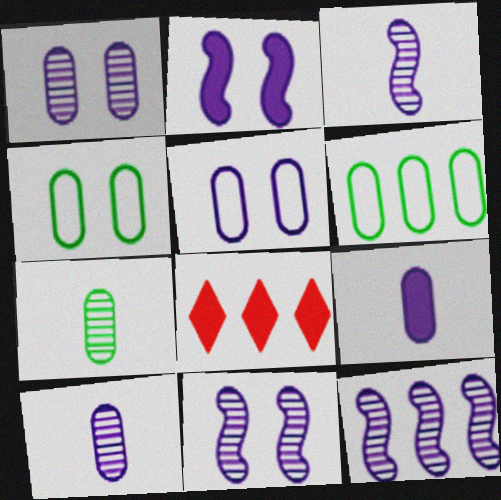[[3, 4, 8], 
[3, 11, 12], 
[6, 8, 12]]